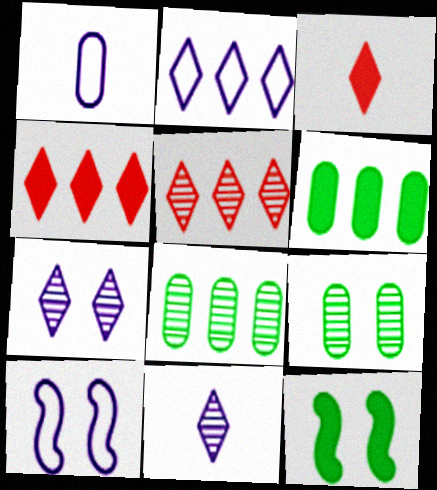[[1, 2, 10], 
[1, 5, 12], 
[3, 8, 10]]